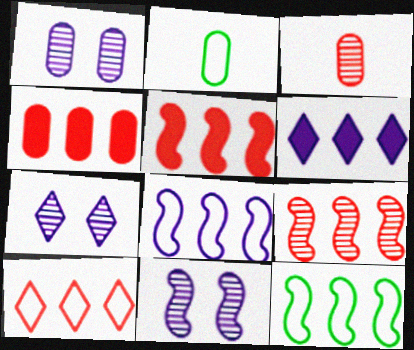[[1, 2, 4], 
[1, 7, 11], 
[2, 5, 7], 
[4, 9, 10]]